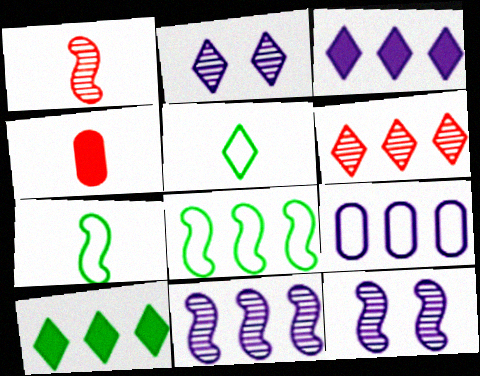[[2, 4, 8], 
[3, 9, 11]]